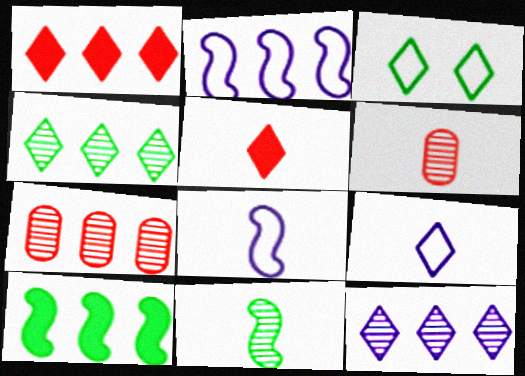[[3, 5, 12]]